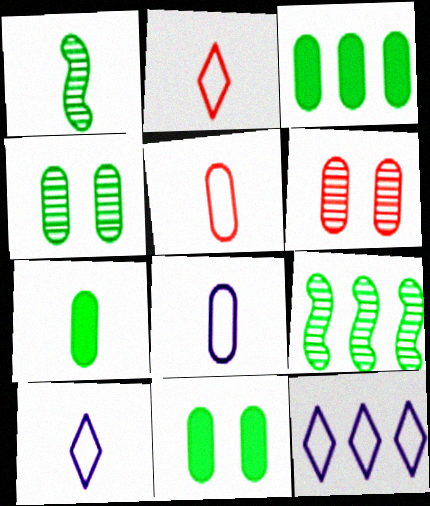[[3, 6, 8], 
[3, 7, 11]]